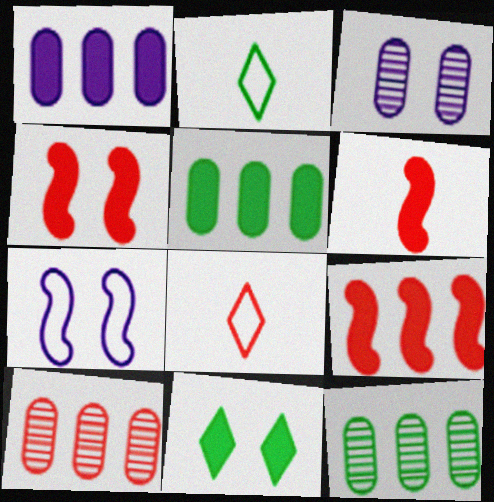[[1, 6, 11], 
[2, 3, 9], 
[4, 6, 9], 
[4, 8, 10]]